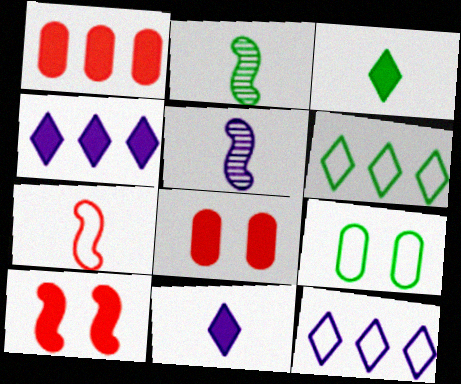[[2, 8, 12], 
[5, 6, 8], 
[7, 9, 12]]